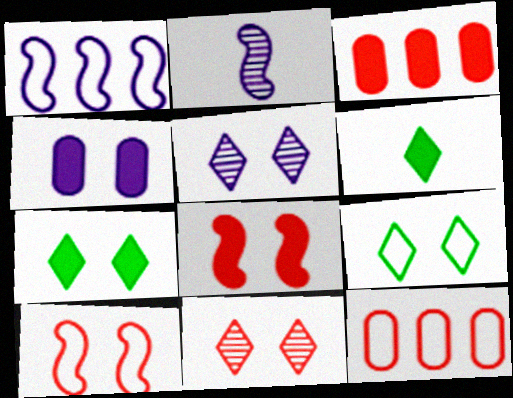[[2, 3, 9], 
[2, 7, 12], 
[4, 7, 8]]